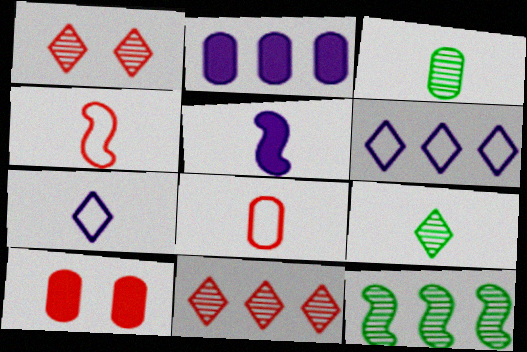[[4, 10, 11], 
[5, 8, 9], 
[7, 10, 12]]